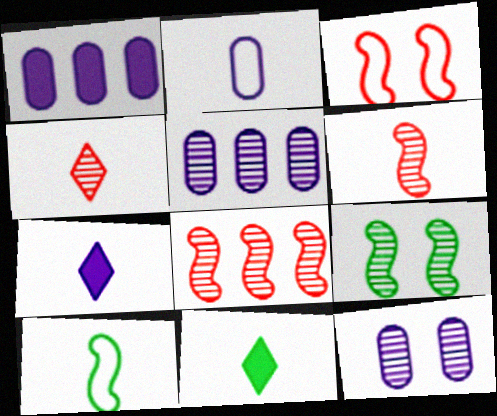[[1, 2, 12], 
[2, 6, 11], 
[3, 5, 11], 
[4, 5, 9]]